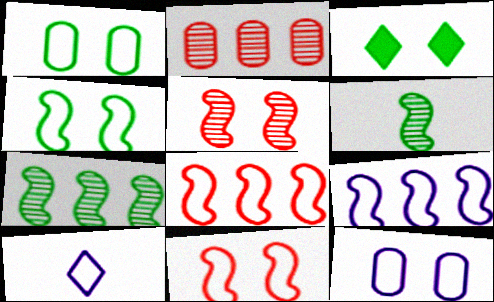[[1, 8, 10], 
[3, 5, 12], 
[9, 10, 12]]